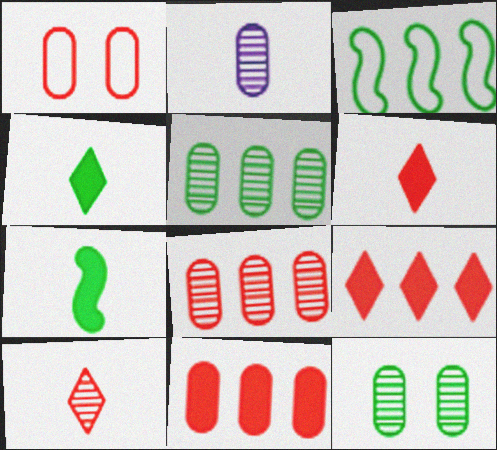[[2, 8, 12], 
[3, 4, 12]]